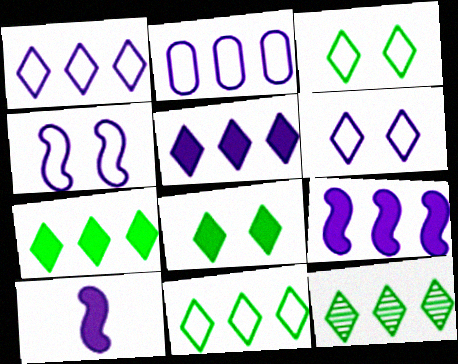[[7, 11, 12]]